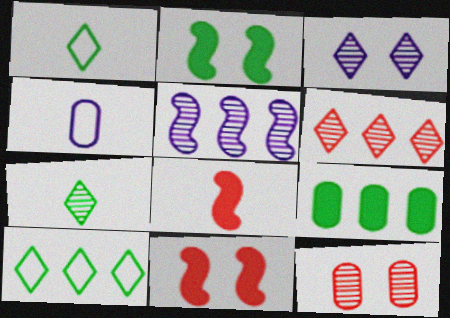[[2, 4, 6], 
[3, 6, 7], 
[4, 7, 8], 
[4, 9, 12], 
[5, 7, 12]]